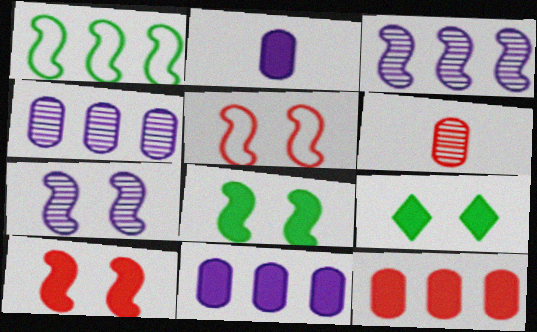[[5, 7, 8]]